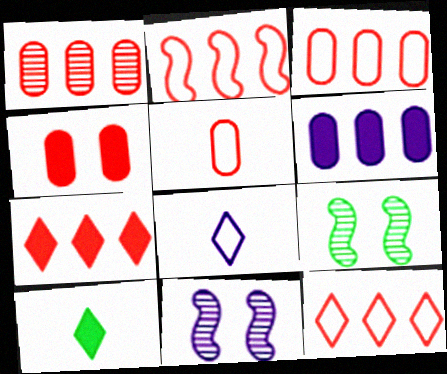[[1, 2, 7], 
[1, 4, 5], 
[2, 3, 12], 
[3, 10, 11], 
[6, 8, 11]]